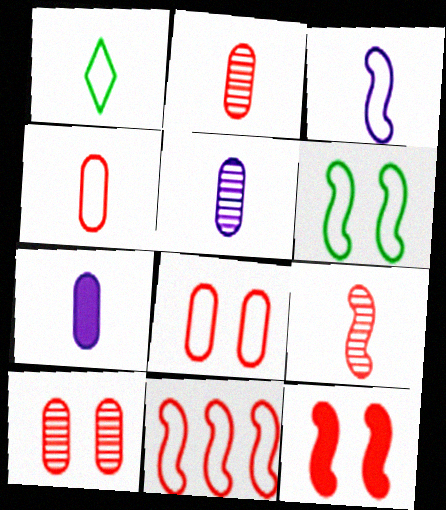[[1, 3, 4], 
[1, 7, 9], 
[3, 6, 11], 
[9, 11, 12]]